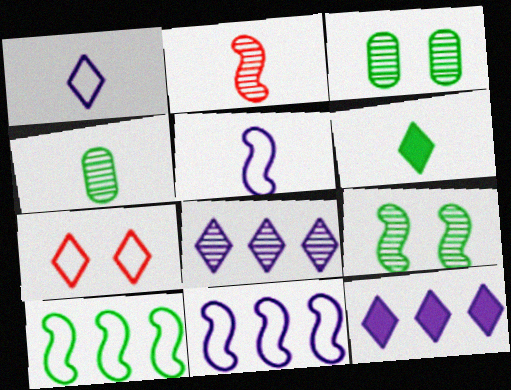[[2, 3, 8], 
[3, 6, 10], 
[6, 7, 8]]